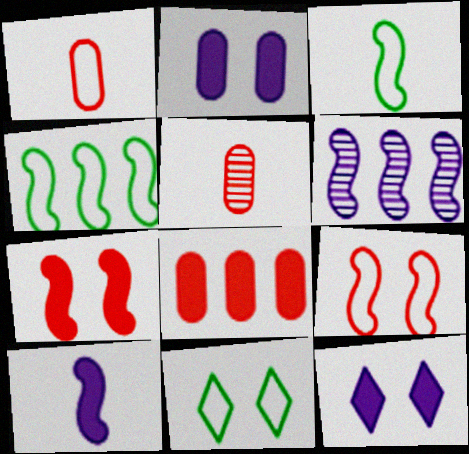[[3, 6, 7], 
[4, 5, 12]]